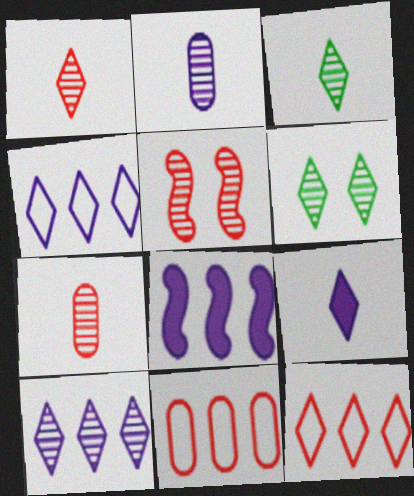[[1, 6, 10], 
[6, 9, 12]]